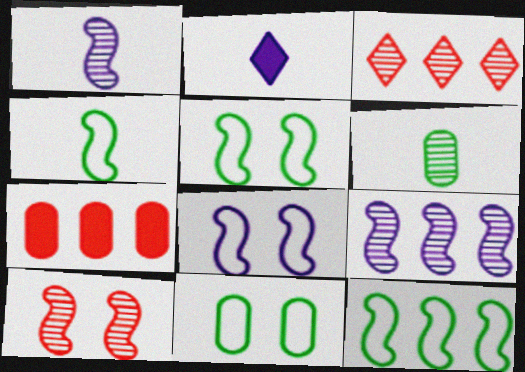[[4, 5, 12]]